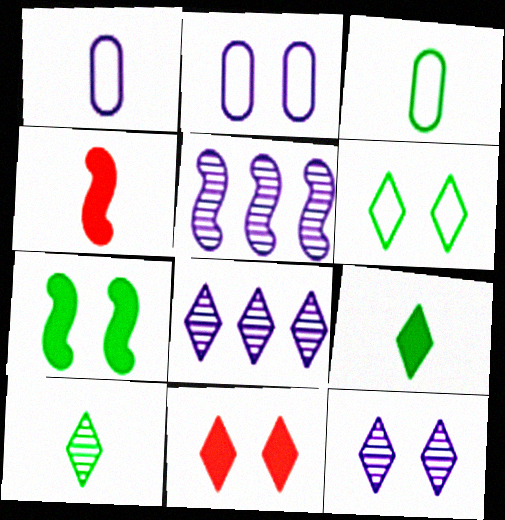[[1, 4, 10], 
[3, 5, 11], 
[6, 11, 12]]